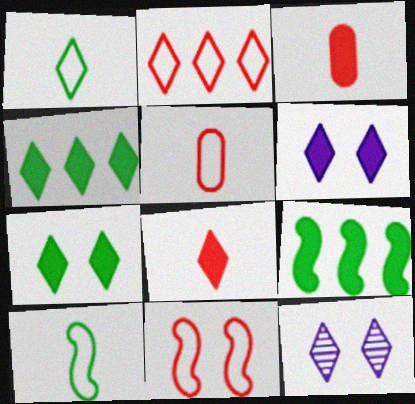[[2, 5, 11], 
[3, 6, 9], 
[4, 6, 8], 
[5, 9, 12]]